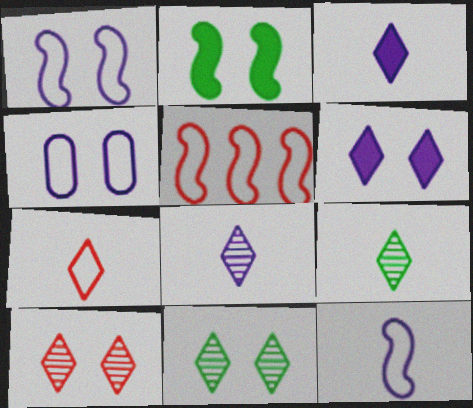[[2, 4, 10], 
[3, 7, 9]]